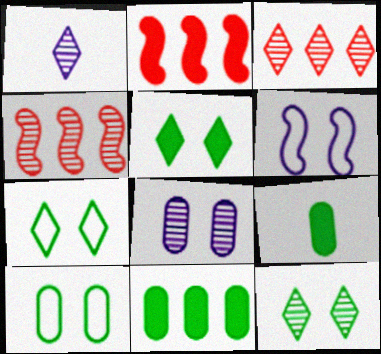[[1, 2, 10], 
[1, 3, 12], 
[3, 6, 9], 
[5, 7, 12]]